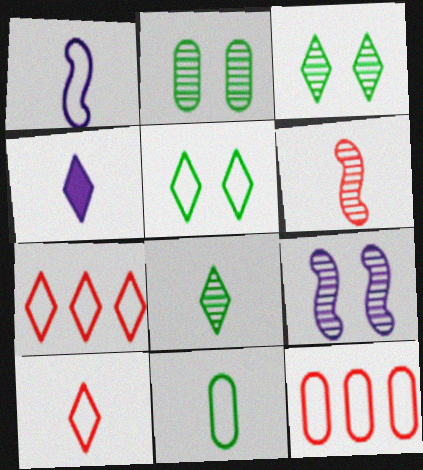[[1, 5, 12], 
[1, 10, 11], 
[3, 4, 7], 
[4, 6, 11], 
[4, 8, 10]]